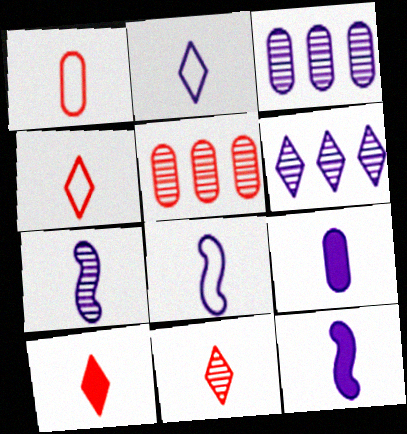[[2, 7, 9], 
[4, 10, 11], 
[7, 8, 12]]